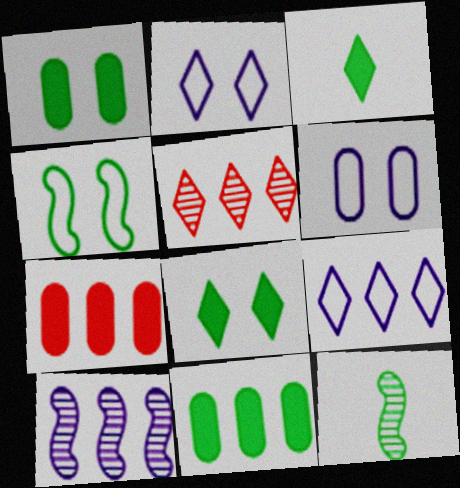[[2, 3, 5], 
[2, 7, 12]]